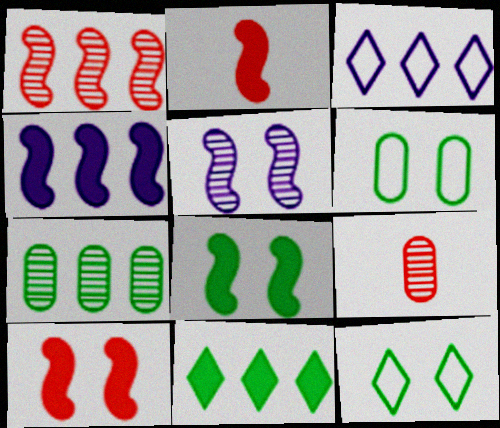[[2, 4, 8], 
[3, 8, 9], 
[4, 9, 12]]